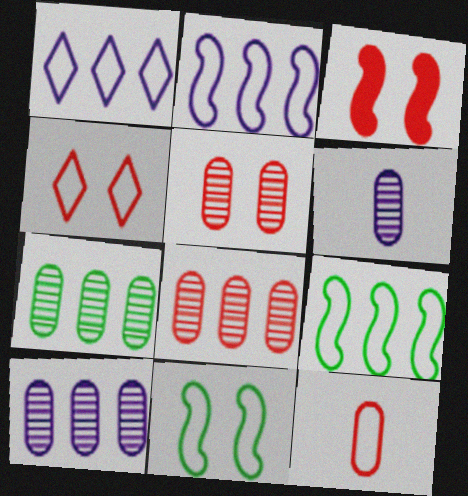[[1, 11, 12], 
[3, 4, 5], 
[5, 6, 7], 
[7, 8, 10]]